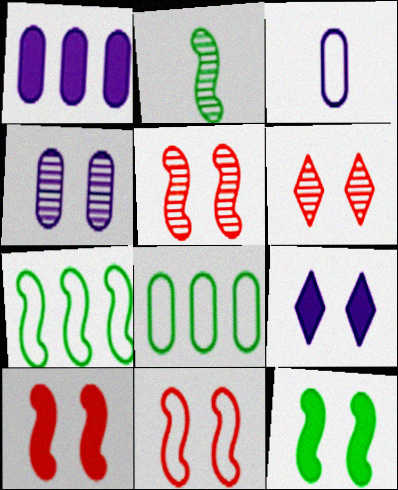[[1, 3, 4], 
[2, 7, 12], 
[5, 10, 11]]